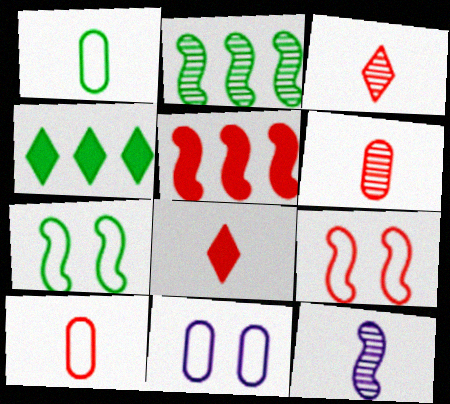[[1, 8, 12], 
[2, 8, 11], 
[5, 7, 12]]